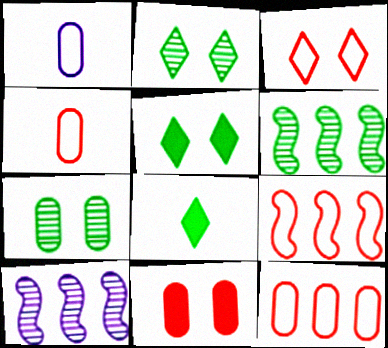[[3, 4, 9], 
[4, 5, 10]]